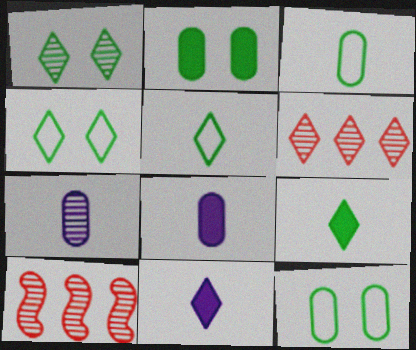[[1, 7, 10], 
[4, 6, 11], 
[4, 8, 10], 
[10, 11, 12]]